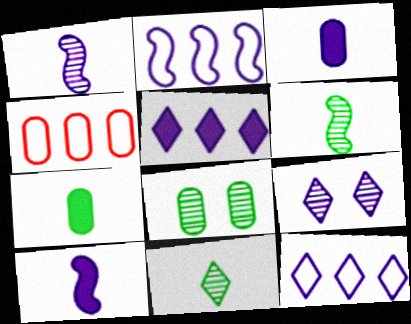[[2, 3, 9], 
[3, 4, 8]]